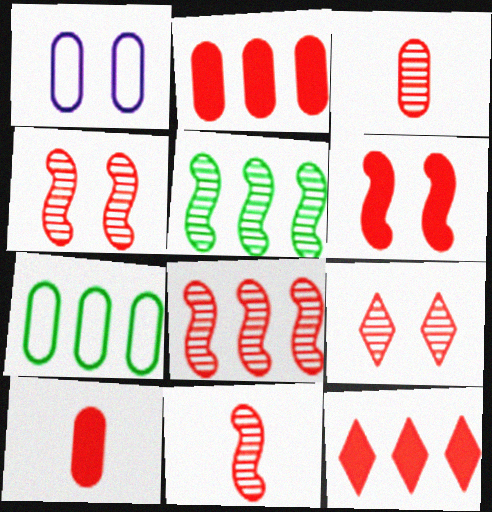[[3, 8, 9], 
[4, 8, 11], 
[6, 10, 12]]